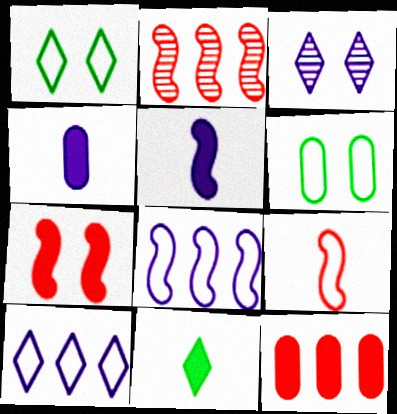[[1, 2, 4], 
[2, 7, 9], 
[3, 4, 8], 
[3, 6, 7], 
[6, 9, 10]]